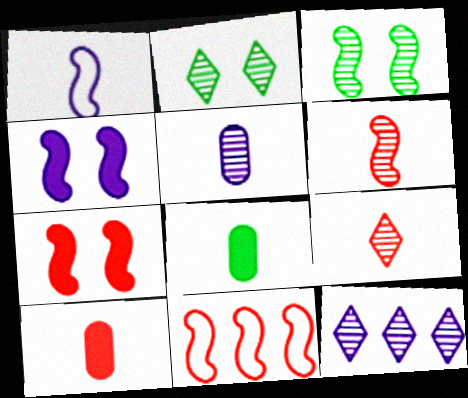[[1, 8, 9], 
[2, 9, 12], 
[6, 7, 11]]